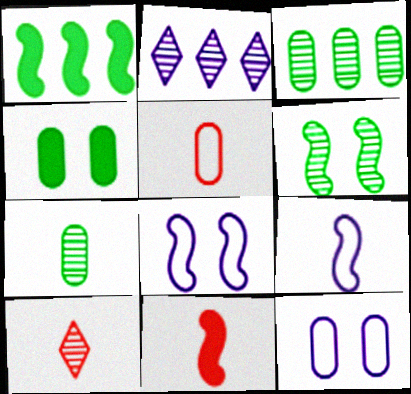[[1, 10, 12], 
[5, 10, 11]]